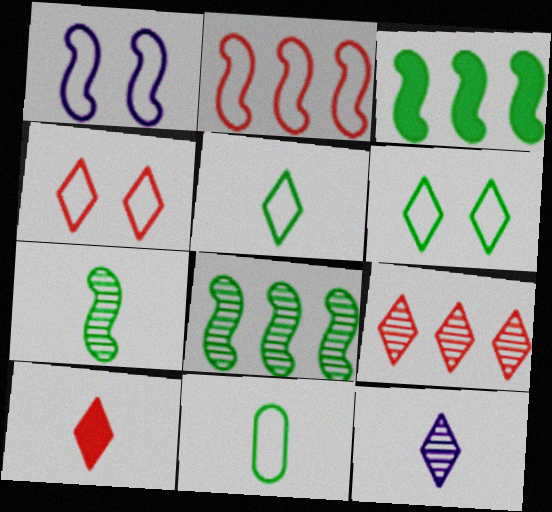[[4, 9, 10], 
[5, 10, 12]]